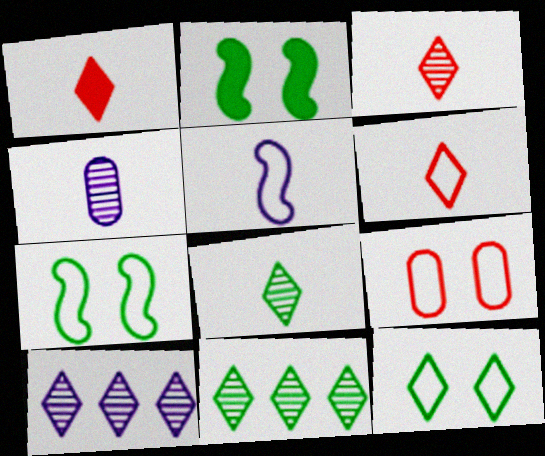[[1, 3, 6], 
[1, 10, 12]]